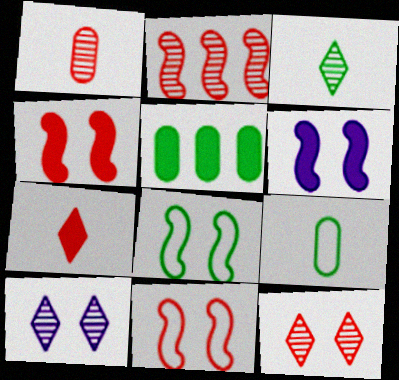[[1, 2, 12], 
[3, 5, 8], 
[5, 6, 7]]